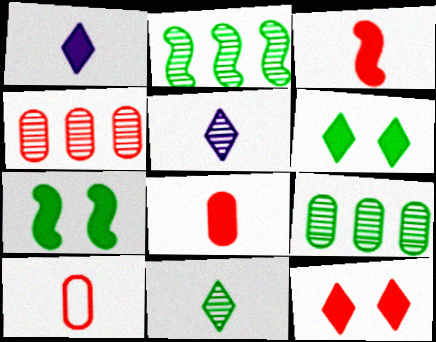[]